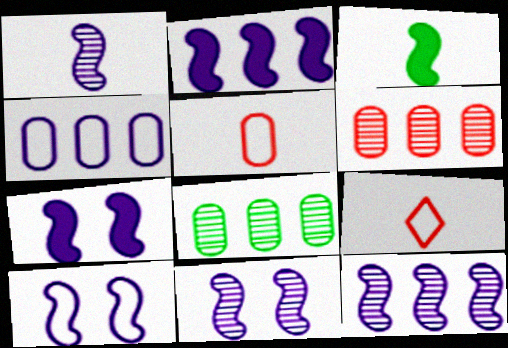[[1, 2, 10], 
[1, 11, 12], 
[7, 8, 9], 
[7, 10, 11]]